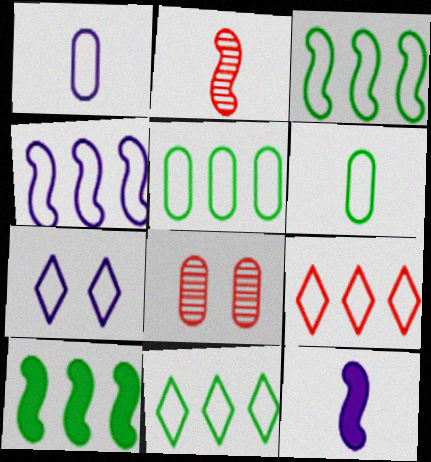[[1, 4, 7], 
[3, 5, 11], 
[4, 5, 9], 
[8, 11, 12]]